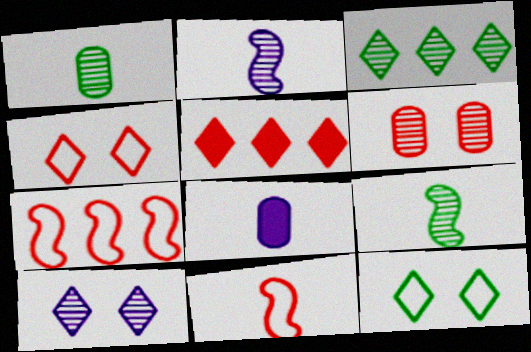[[2, 3, 6], 
[5, 6, 11]]